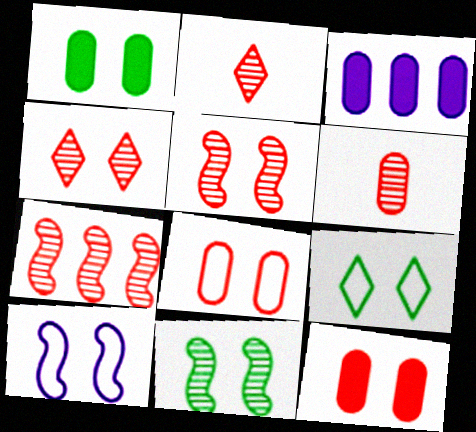[[1, 4, 10], 
[1, 9, 11], 
[4, 6, 7], 
[8, 9, 10]]